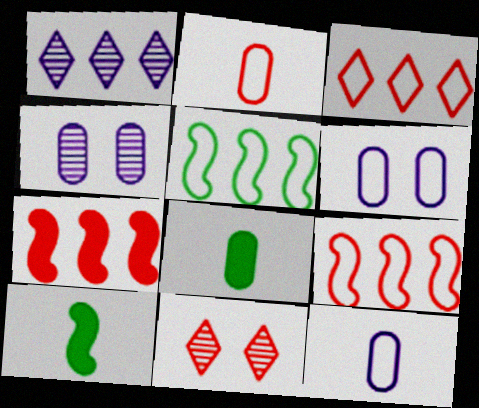[[2, 7, 11], 
[3, 4, 10]]